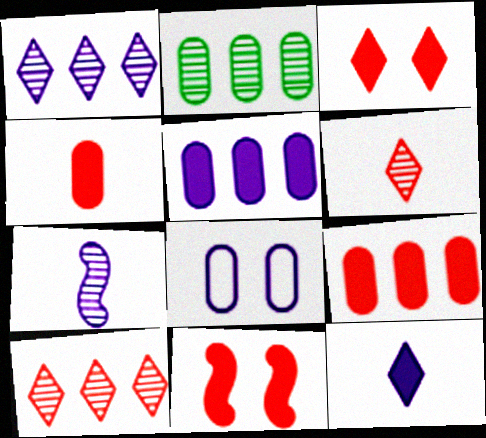[[2, 4, 8]]